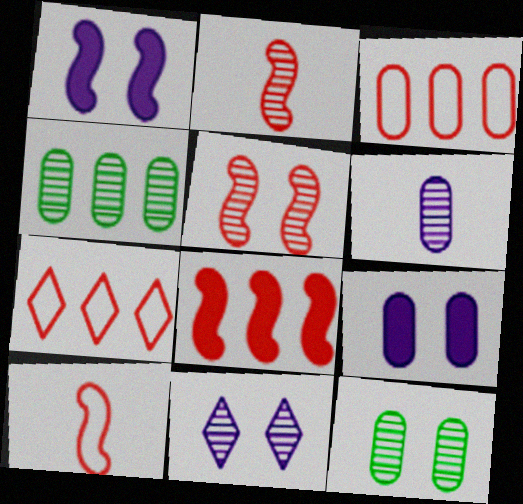[[2, 4, 11], 
[5, 8, 10], 
[5, 11, 12]]